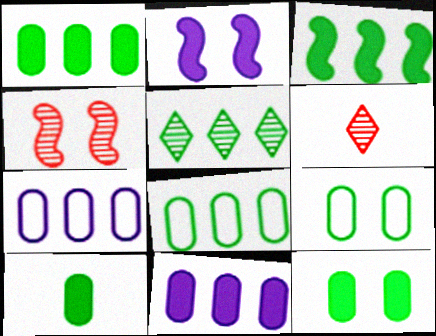[[1, 10, 12], 
[2, 6, 8], 
[3, 5, 8]]